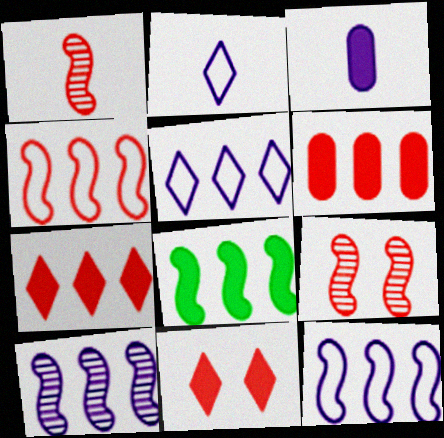[[3, 8, 11], 
[4, 8, 10]]